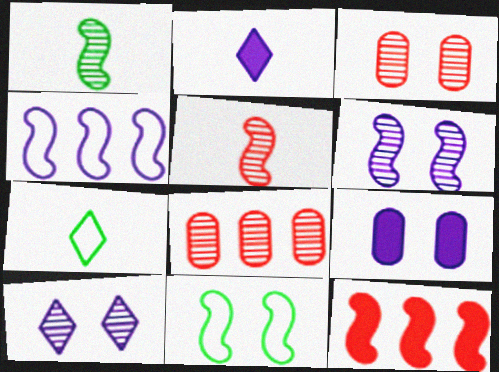[[1, 8, 10], 
[2, 8, 11]]